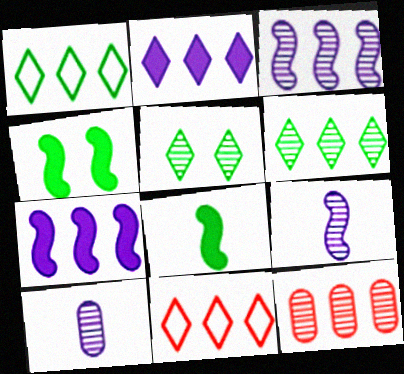[[1, 7, 12], 
[2, 6, 11], 
[3, 6, 12], 
[4, 10, 11], 
[5, 9, 12]]